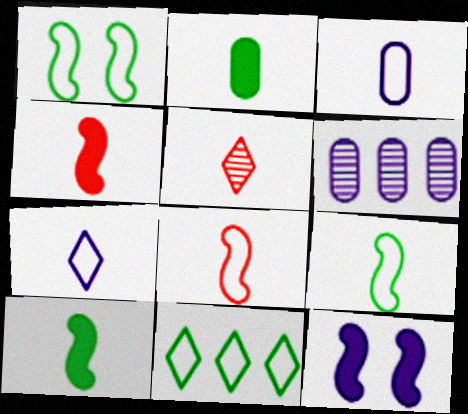[[3, 5, 10], 
[6, 7, 12]]